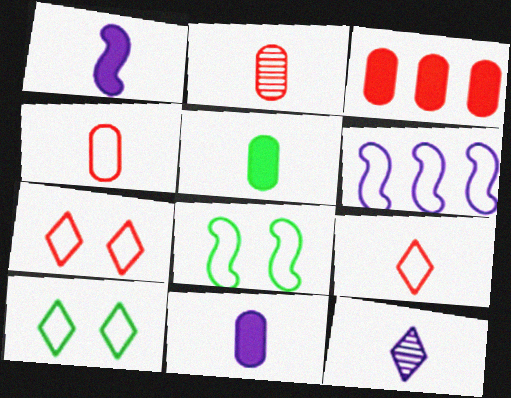[[3, 8, 12], 
[4, 6, 10]]